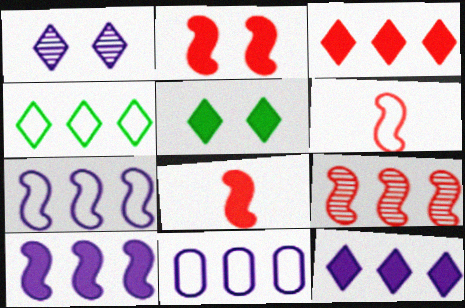[[2, 6, 9]]